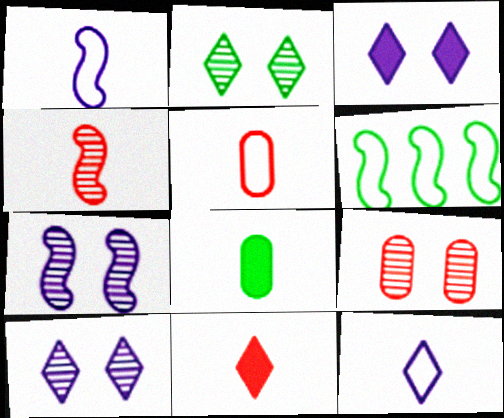[[2, 6, 8], 
[2, 7, 9], 
[4, 5, 11], 
[4, 8, 12]]